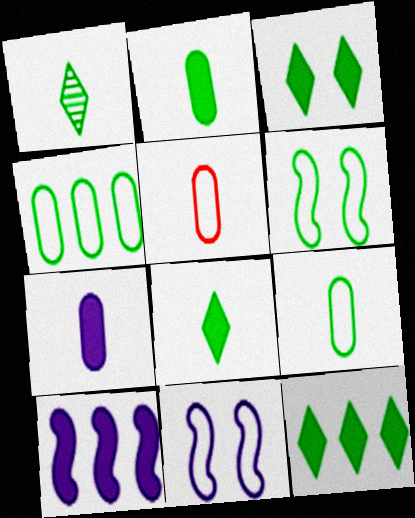[[3, 8, 12]]